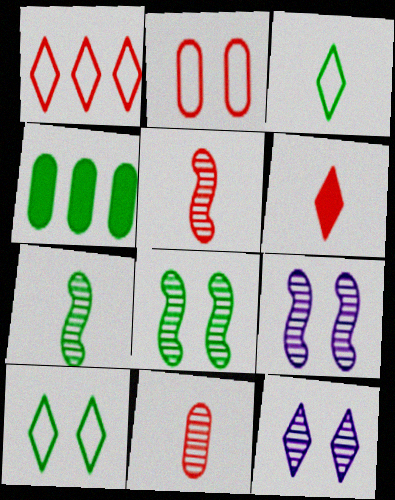[[3, 4, 8], 
[4, 7, 10]]